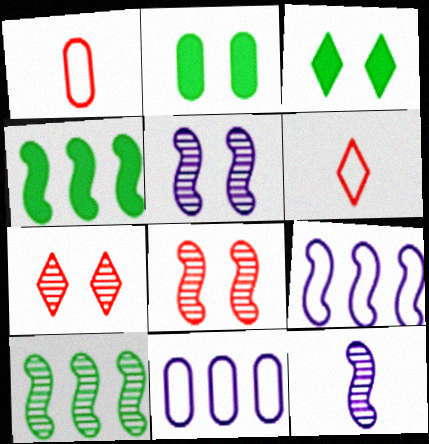[[8, 10, 12]]